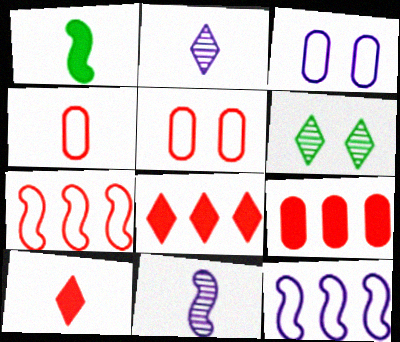[[1, 2, 4]]